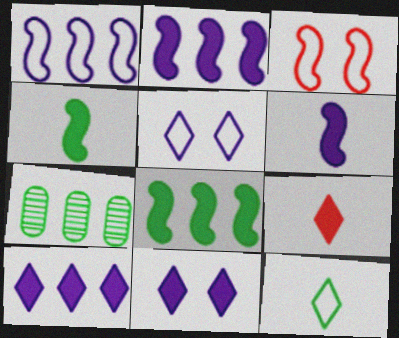[]